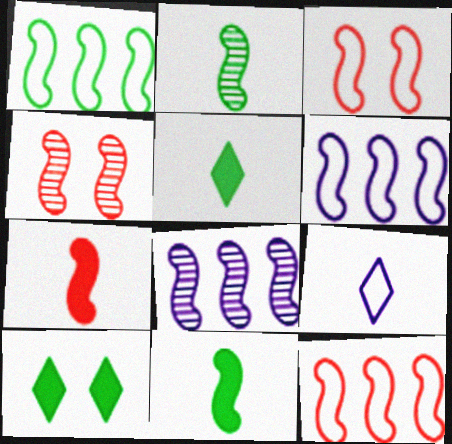[[1, 6, 12], 
[2, 4, 8], 
[3, 8, 11], 
[4, 6, 11], 
[4, 7, 12]]